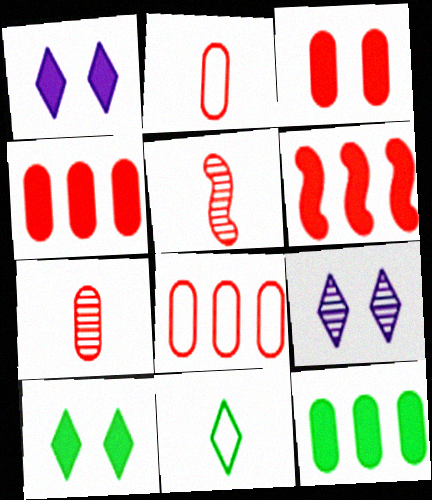[[3, 7, 8]]